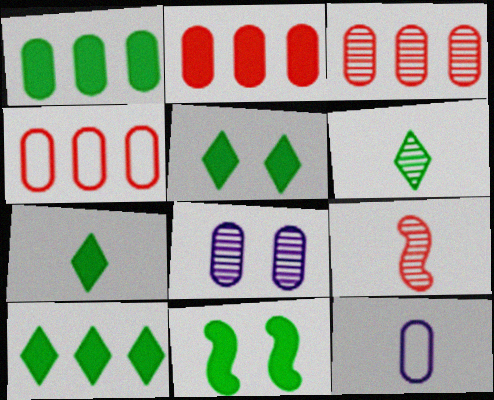[[1, 7, 11], 
[2, 3, 4], 
[5, 7, 10], 
[7, 9, 12]]